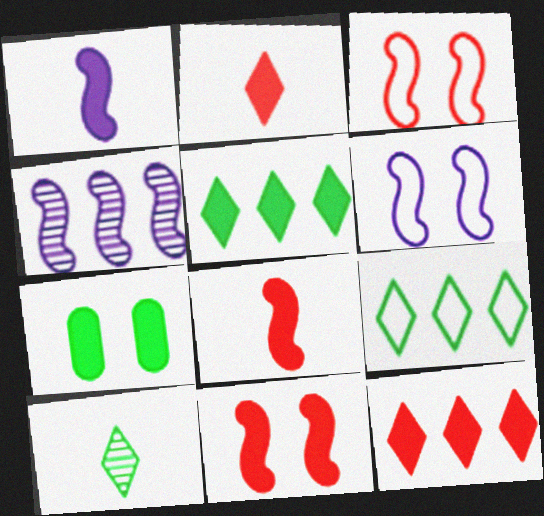[[1, 4, 6], 
[1, 7, 12]]